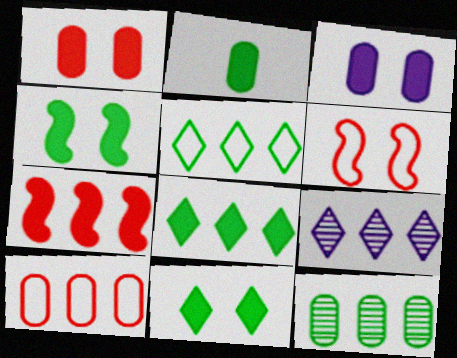[[2, 4, 8], 
[2, 6, 9]]